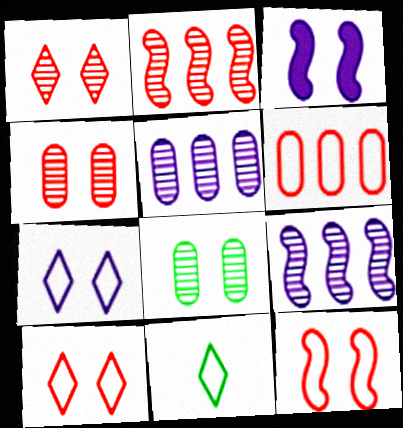[[3, 8, 10]]